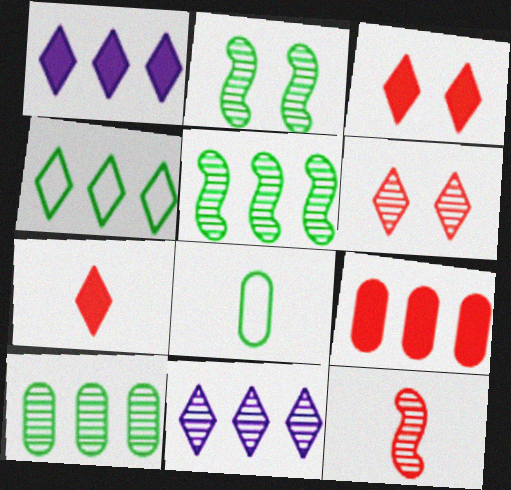[]